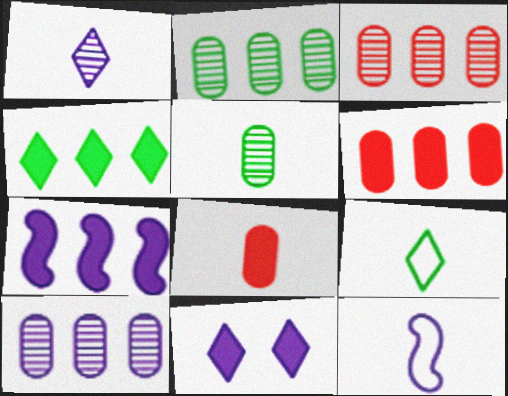[[2, 3, 10], 
[4, 6, 7], 
[10, 11, 12]]